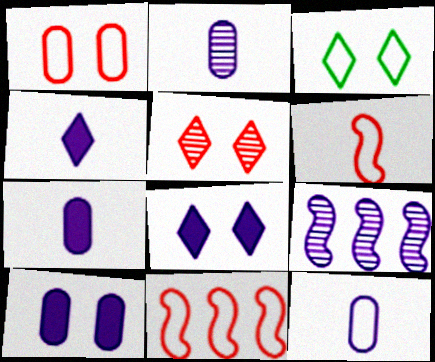[[2, 7, 12], 
[3, 5, 8], 
[3, 11, 12], 
[8, 9, 12]]